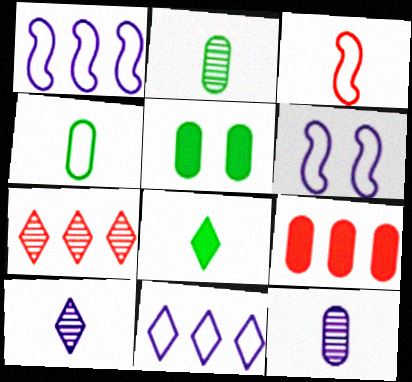[[3, 8, 12]]